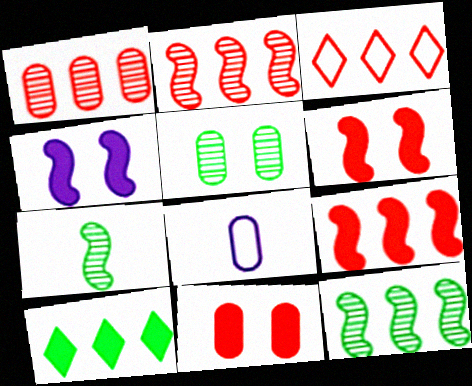[[1, 3, 9]]